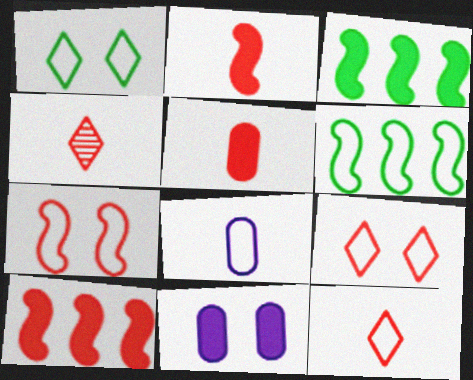[[4, 6, 11], 
[6, 8, 9]]